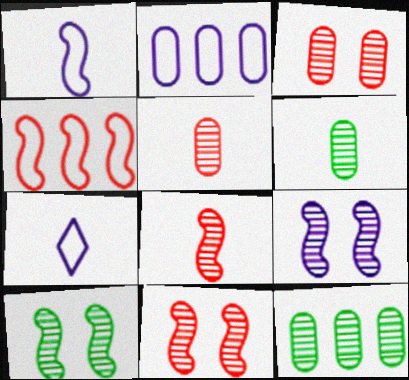[[9, 10, 11]]